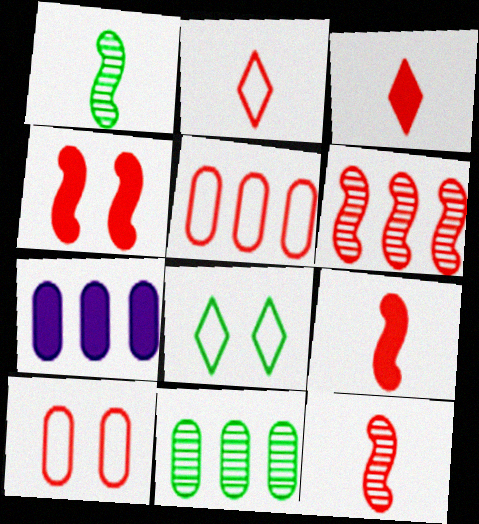[[3, 6, 10], 
[5, 7, 11], 
[7, 8, 12]]